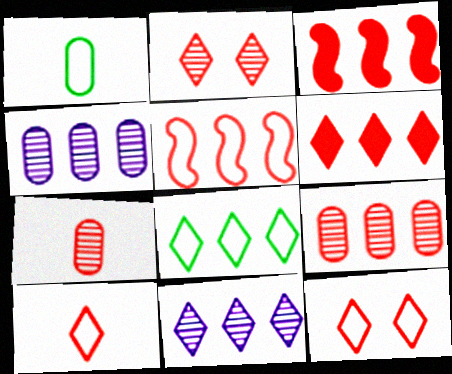[[2, 6, 10], 
[3, 4, 8], 
[3, 7, 12], 
[5, 6, 9], 
[6, 8, 11]]